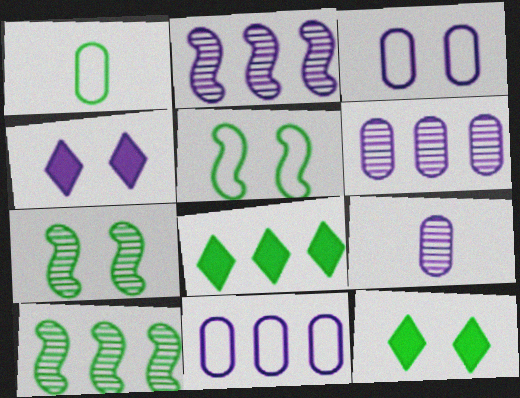[[1, 7, 8], 
[1, 10, 12]]